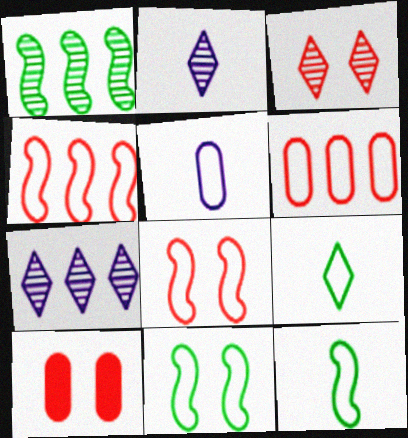[[3, 8, 10], 
[7, 10, 12]]